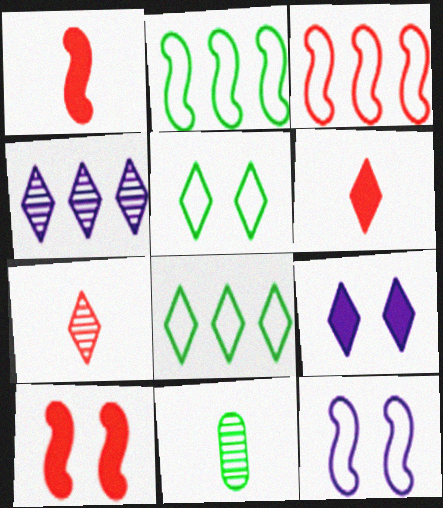[[3, 9, 11], 
[4, 5, 6], 
[7, 8, 9]]